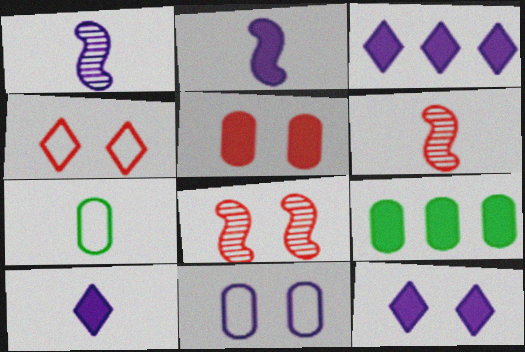[[1, 3, 11], 
[1, 4, 9], 
[3, 7, 8], 
[3, 10, 12], 
[4, 5, 8], 
[6, 7, 10]]